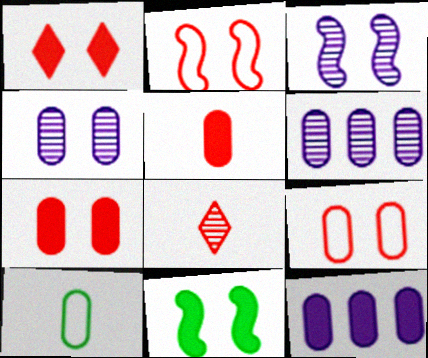[[2, 3, 11], 
[6, 7, 10]]